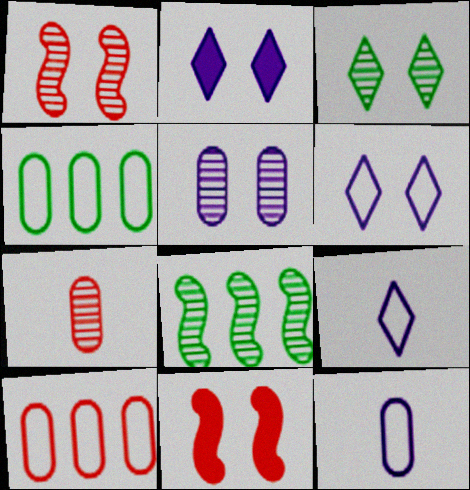[[1, 3, 5]]